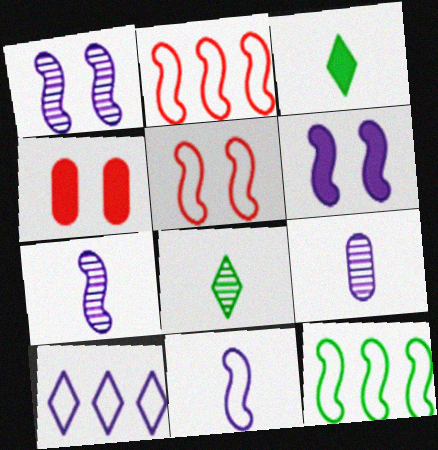[[5, 11, 12], 
[6, 9, 10]]